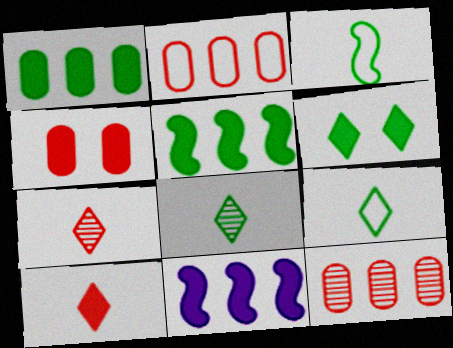[]